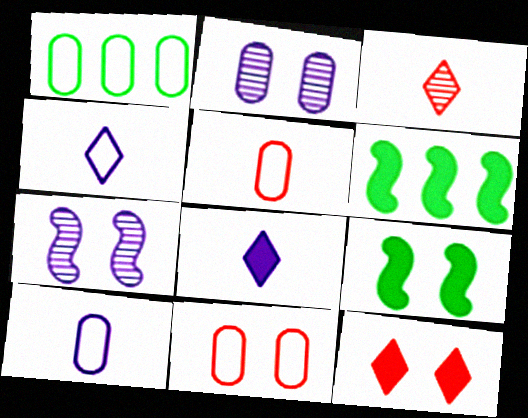[[1, 10, 11]]